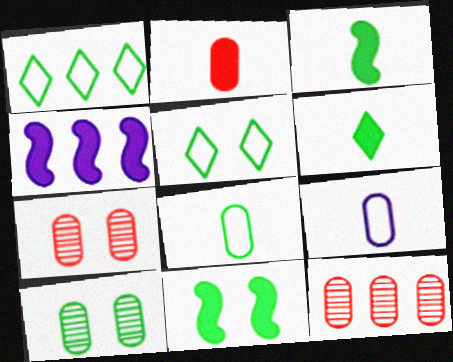[[1, 3, 10], 
[1, 4, 12], 
[5, 10, 11]]